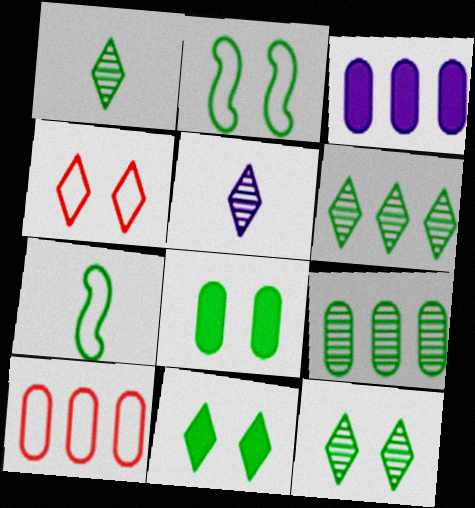[[1, 6, 12], 
[2, 8, 12], 
[3, 9, 10], 
[6, 7, 8], 
[7, 9, 11]]